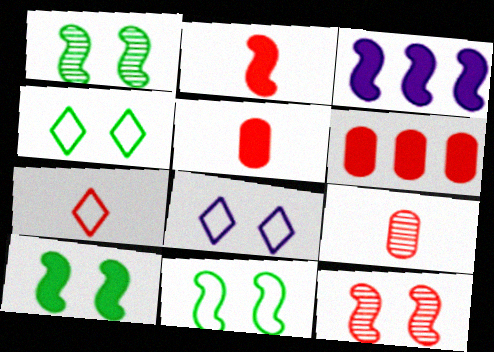[[1, 10, 11], 
[2, 3, 10], 
[2, 7, 9], 
[3, 4, 9], 
[6, 7, 12]]